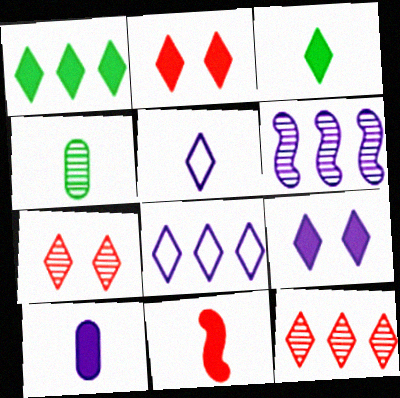[[1, 5, 7], 
[1, 8, 12], 
[3, 7, 8], 
[3, 10, 11], 
[4, 5, 11], 
[4, 6, 7]]